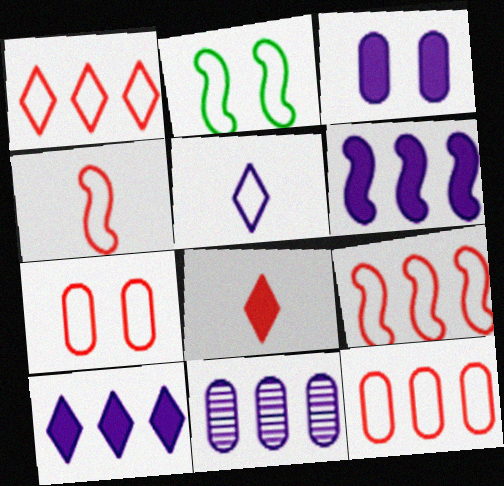[[1, 4, 7], 
[1, 9, 12], 
[2, 5, 12], 
[2, 8, 11]]